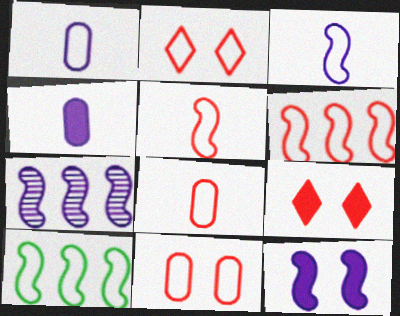[[1, 2, 10], 
[2, 6, 8], 
[3, 7, 12]]